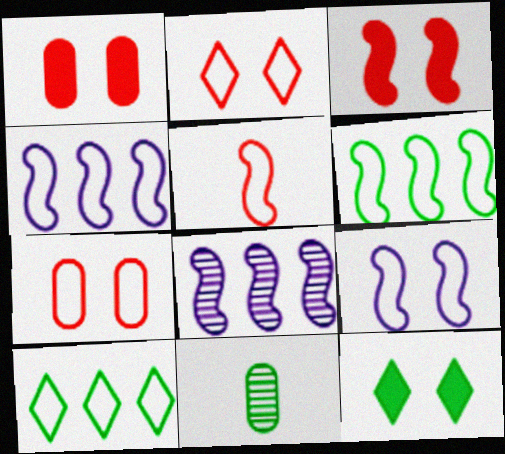[[5, 6, 9], 
[6, 11, 12]]